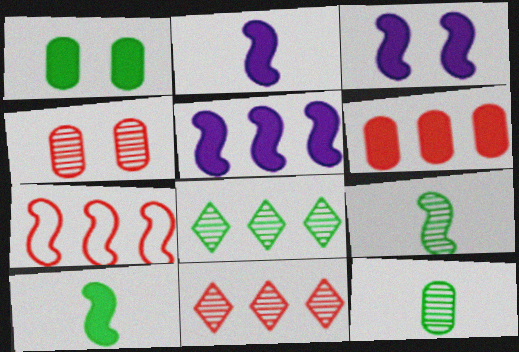[[2, 3, 5], 
[3, 7, 9], 
[6, 7, 11]]